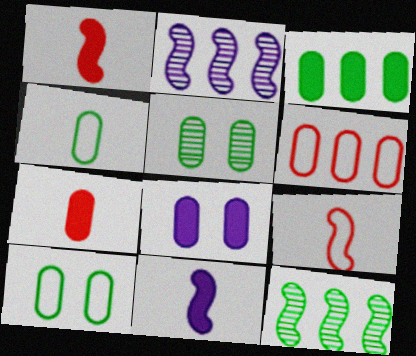[[3, 4, 5], 
[3, 7, 8]]